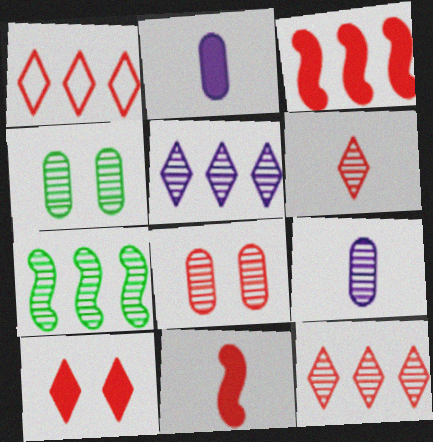[[1, 6, 10], 
[1, 8, 11]]